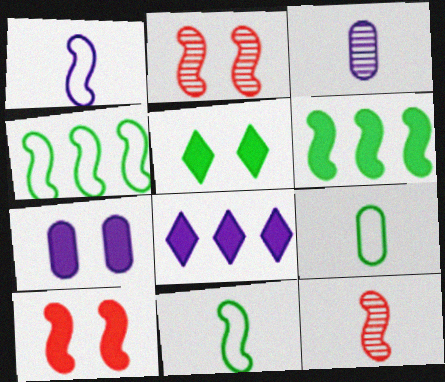[[1, 2, 6], 
[2, 8, 9], 
[5, 7, 10]]